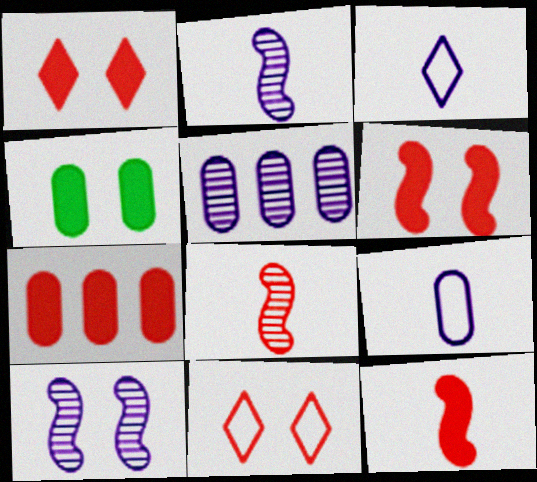[[1, 7, 12], 
[4, 10, 11], 
[7, 8, 11]]